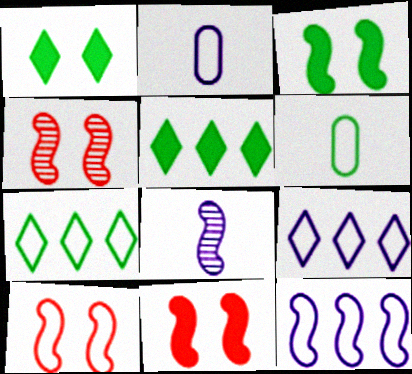[[2, 4, 5], 
[2, 7, 10], 
[4, 10, 11], 
[6, 9, 10]]